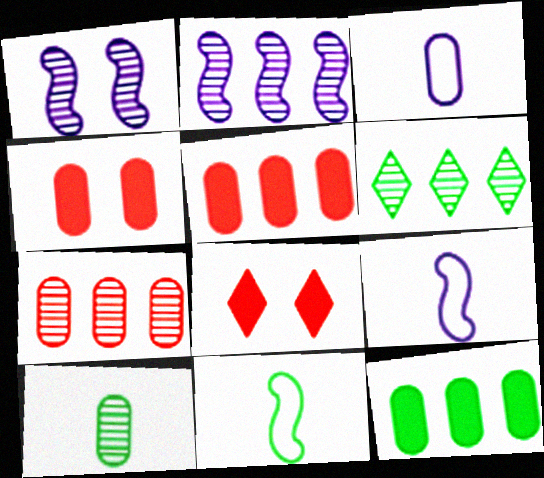[[2, 6, 7], 
[4, 6, 9]]